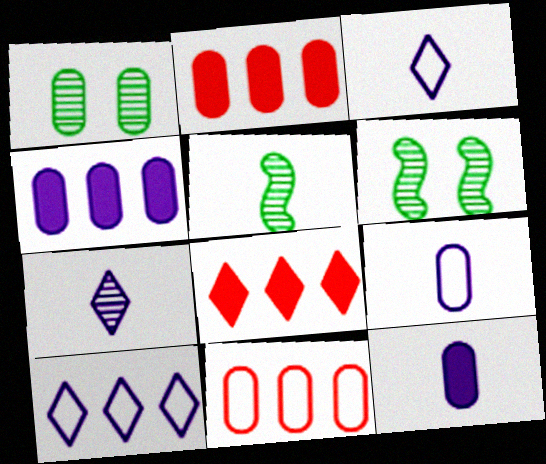[[1, 2, 9], 
[1, 11, 12], 
[2, 3, 6], 
[6, 8, 9]]